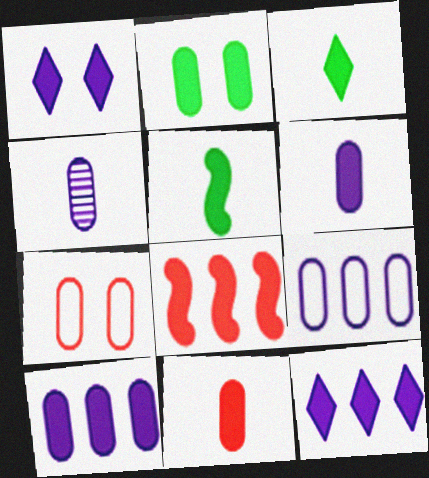[[2, 10, 11]]